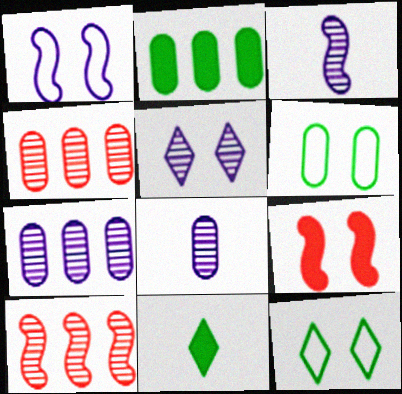[[1, 4, 11], 
[3, 5, 7], 
[5, 6, 9]]